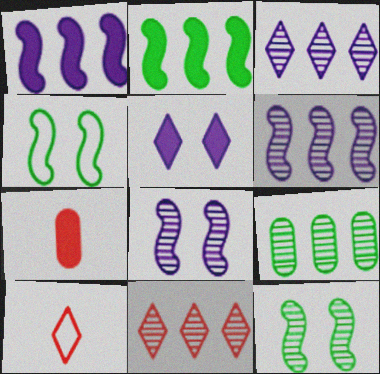[[2, 5, 7], 
[3, 4, 7], 
[6, 9, 11]]